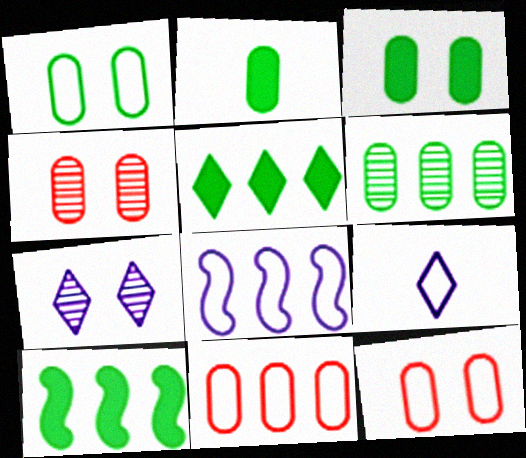[[1, 2, 6], 
[4, 9, 10]]